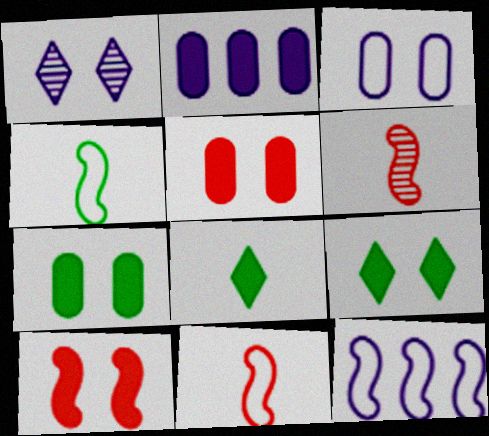[[2, 8, 10]]